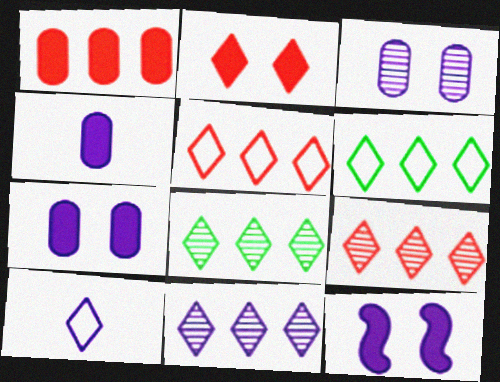[[2, 8, 10], 
[8, 9, 11]]